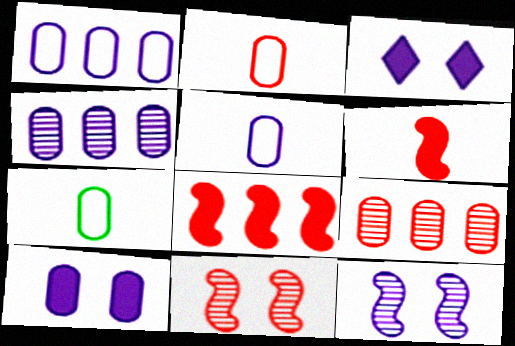[[2, 5, 7], 
[4, 5, 10], 
[7, 9, 10]]